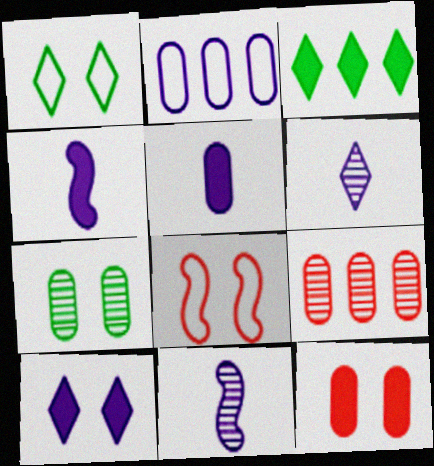[[1, 4, 9], 
[2, 10, 11], 
[3, 4, 12], 
[7, 8, 10]]